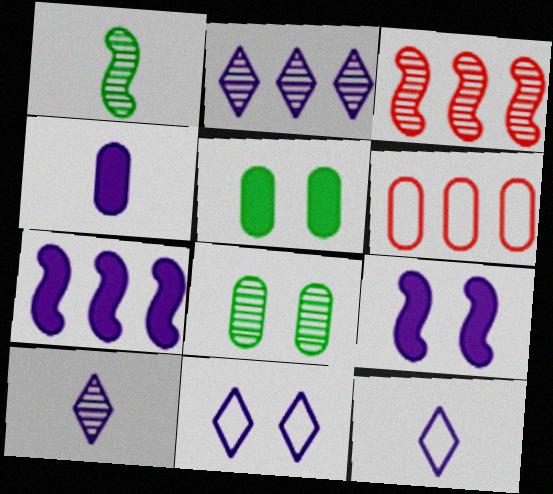[[3, 5, 12], 
[3, 8, 10], 
[4, 6, 8]]